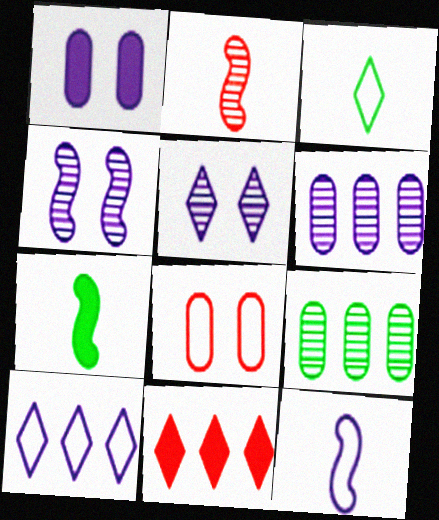[[1, 7, 11], 
[2, 5, 9], 
[2, 7, 12], 
[2, 8, 11], 
[3, 5, 11]]